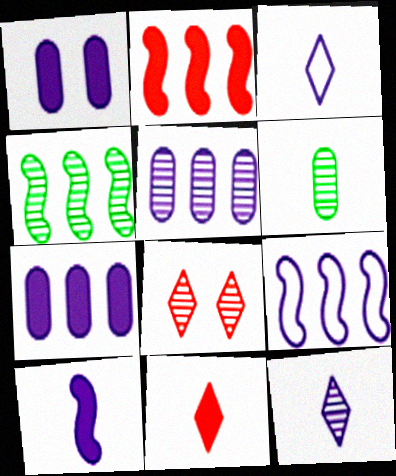[[1, 9, 12], 
[2, 4, 9]]